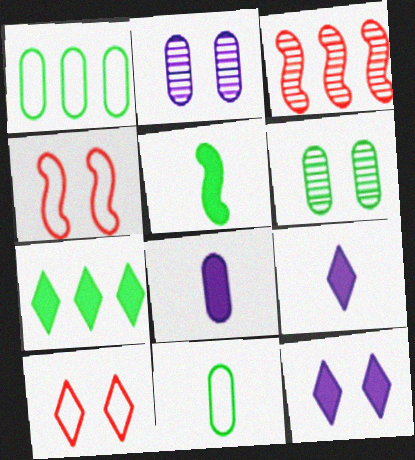[[3, 11, 12], 
[4, 6, 12]]